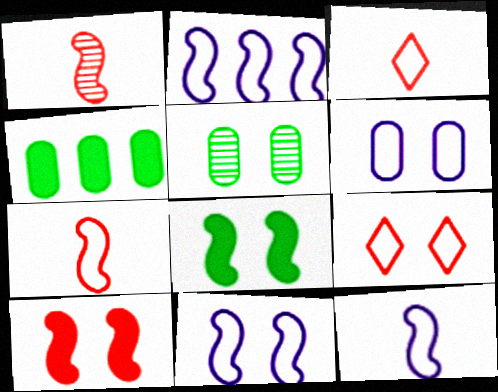[[1, 2, 8], 
[2, 11, 12]]